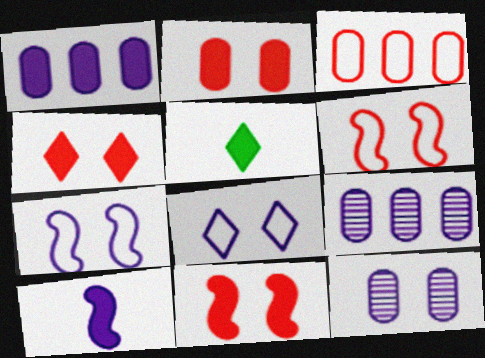[[1, 5, 11], 
[2, 4, 11], 
[5, 6, 9], 
[8, 9, 10]]